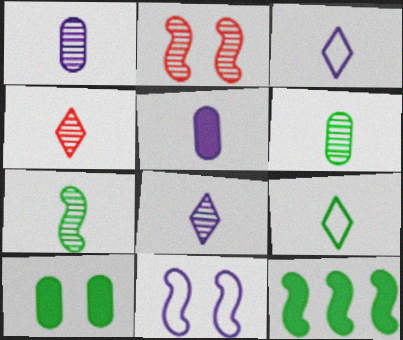[[1, 4, 7]]